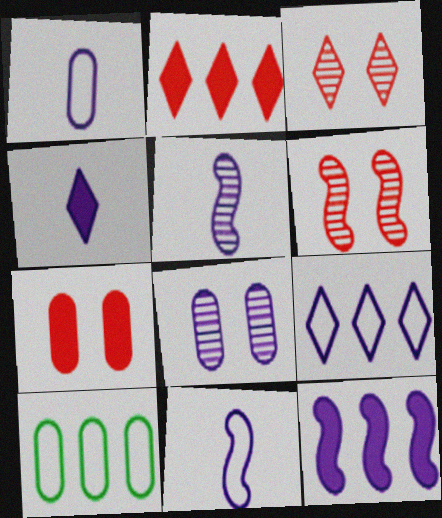[[1, 4, 5], 
[4, 6, 10]]